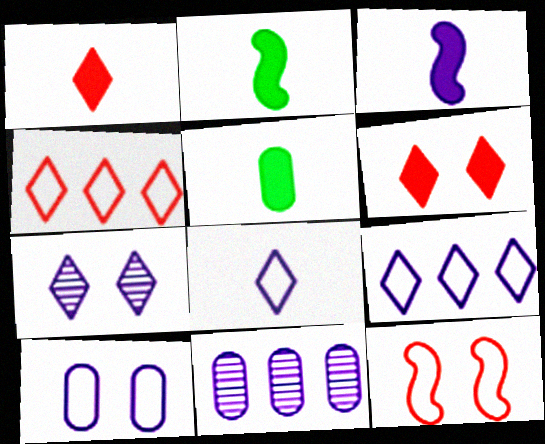[[1, 3, 5]]